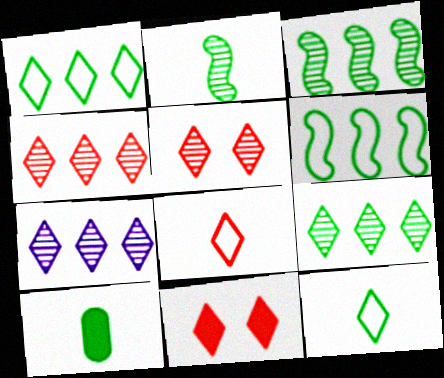[[2, 10, 12], 
[4, 7, 9], 
[4, 8, 11], 
[7, 11, 12]]